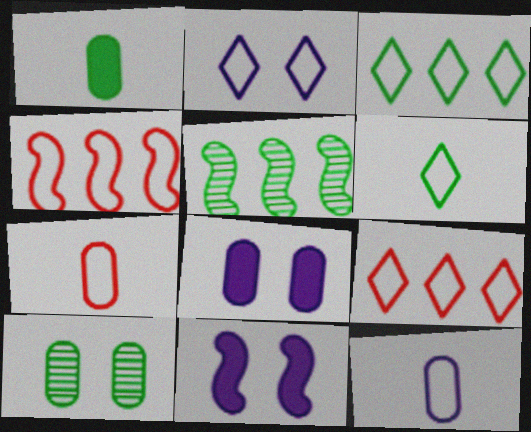[[2, 6, 9]]